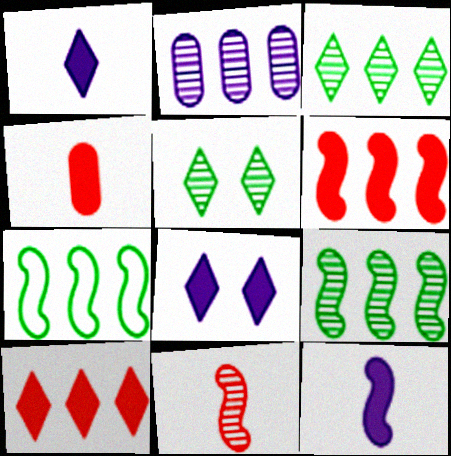[[2, 5, 11], 
[2, 7, 10]]